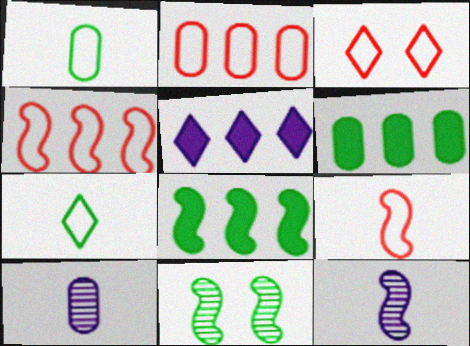[[2, 3, 9], 
[3, 6, 12], 
[3, 8, 10], 
[6, 7, 11]]